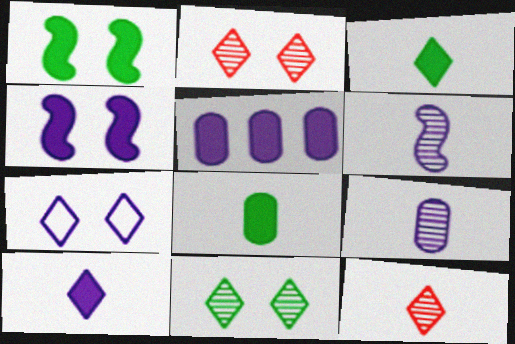[[4, 5, 10], 
[5, 6, 7]]